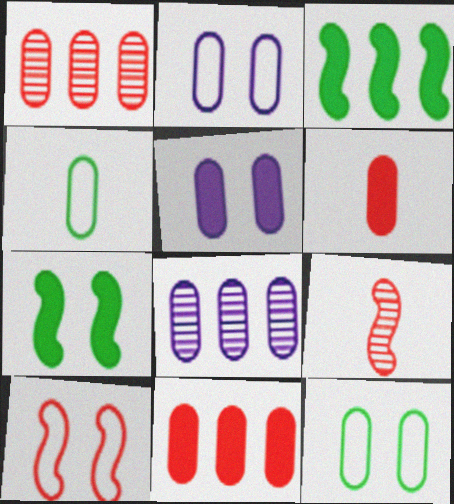[[1, 4, 5], 
[6, 8, 12]]